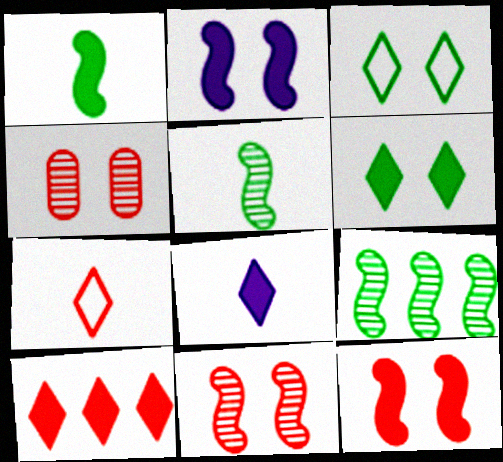[[2, 3, 4], 
[6, 8, 10]]